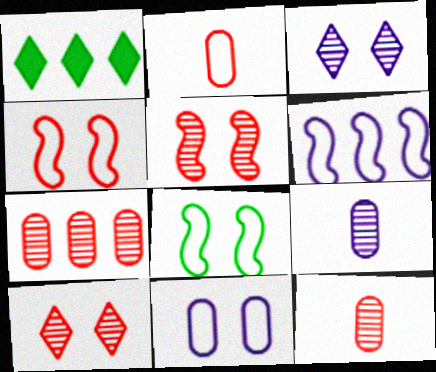[[1, 4, 9], 
[1, 6, 7]]